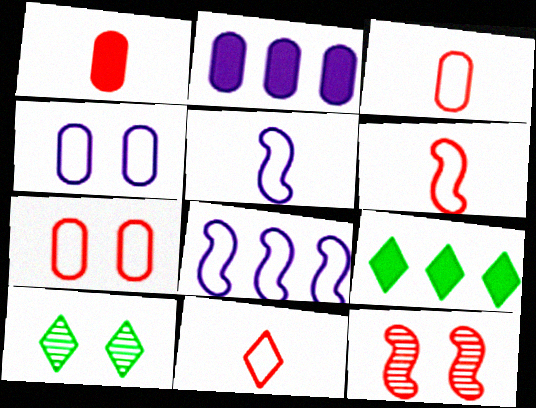[[1, 8, 10], 
[2, 6, 10], 
[3, 6, 11]]